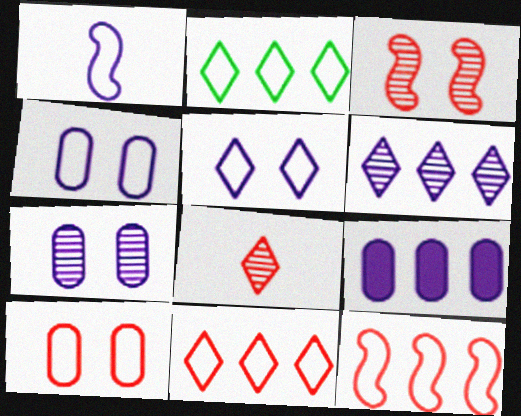[[1, 2, 10]]